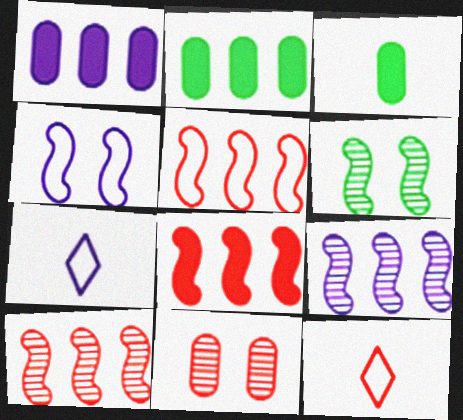[[1, 6, 12], 
[5, 8, 10], 
[8, 11, 12]]